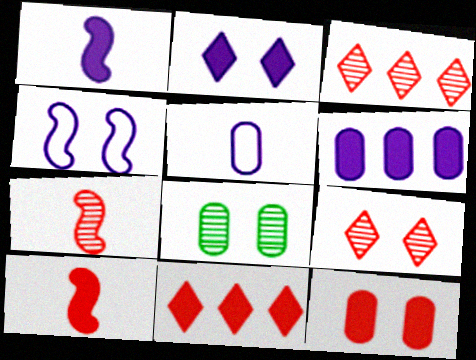[[1, 2, 6], 
[10, 11, 12]]